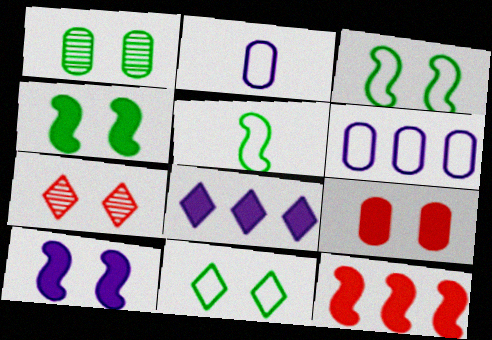[[1, 4, 11]]